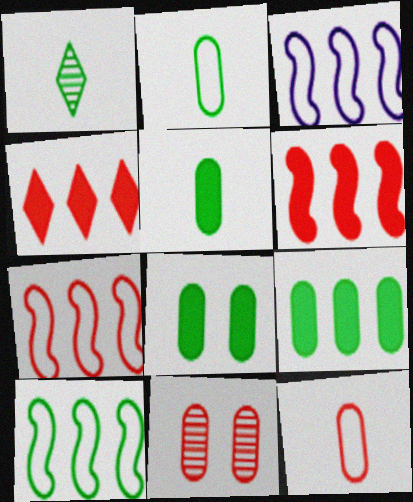[[1, 8, 10], 
[3, 7, 10], 
[5, 8, 9]]